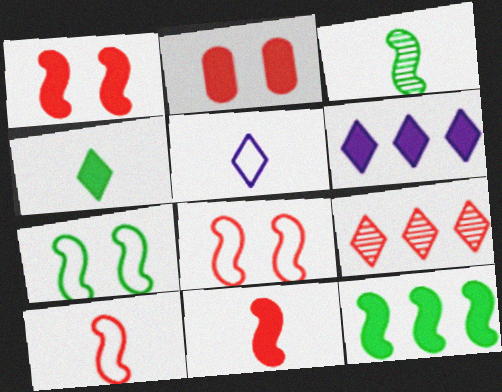[[2, 9, 10], 
[3, 7, 12]]